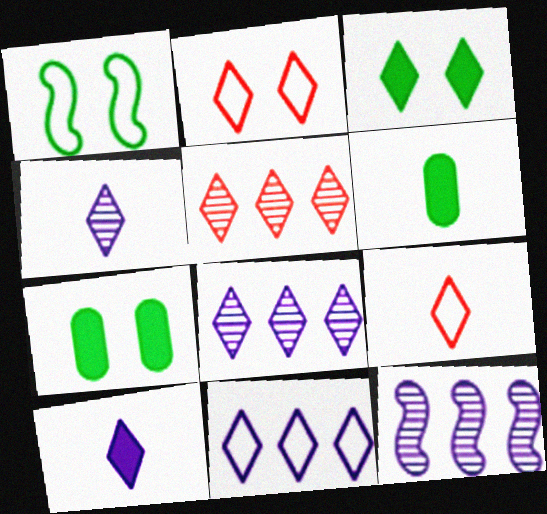[[2, 6, 12], 
[3, 8, 9], 
[7, 9, 12]]